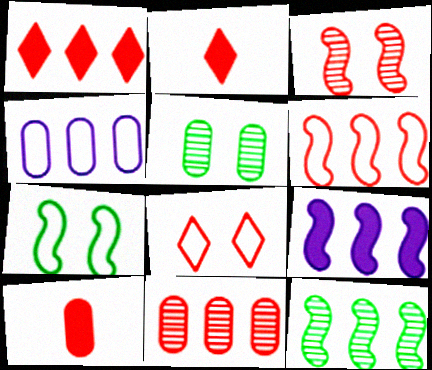[[1, 4, 12], 
[1, 6, 11], 
[4, 5, 10], 
[6, 9, 12]]